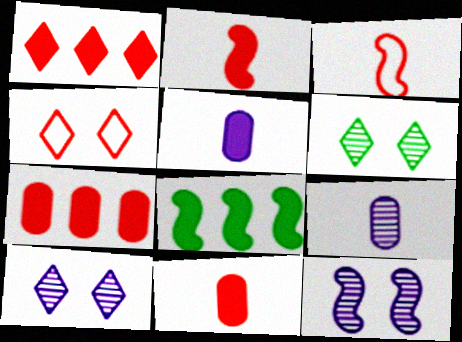[[3, 8, 12], 
[4, 8, 9]]